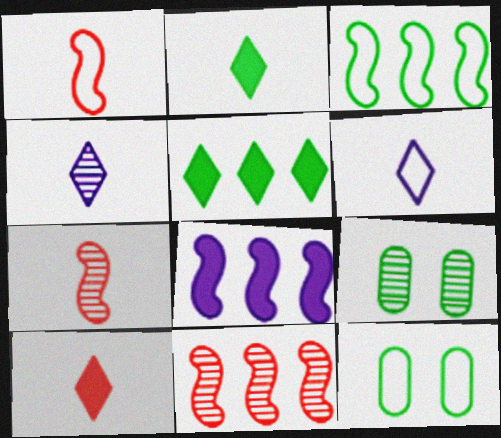[[2, 3, 9], 
[3, 8, 11], 
[4, 9, 11]]